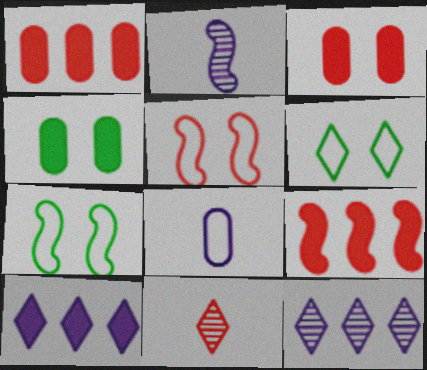[[1, 2, 6], 
[1, 5, 11], 
[2, 7, 9], 
[6, 10, 11]]